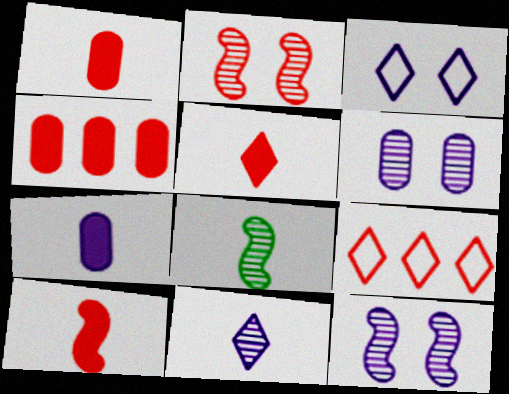[[1, 2, 9], 
[1, 5, 10], 
[3, 4, 8]]